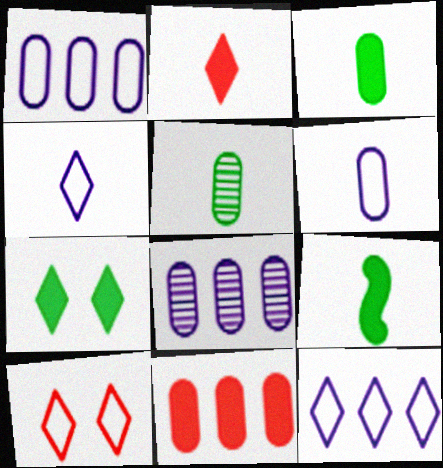[[8, 9, 10]]